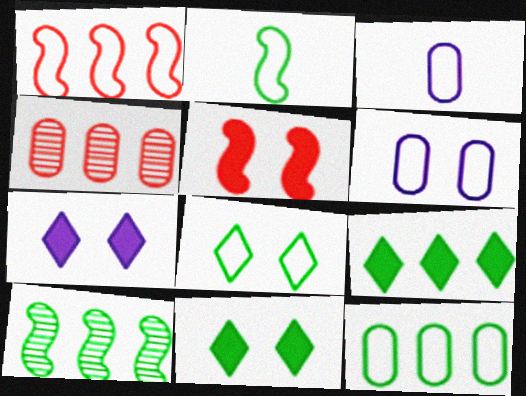[[1, 3, 8], 
[2, 4, 7], 
[2, 8, 12], 
[9, 10, 12]]